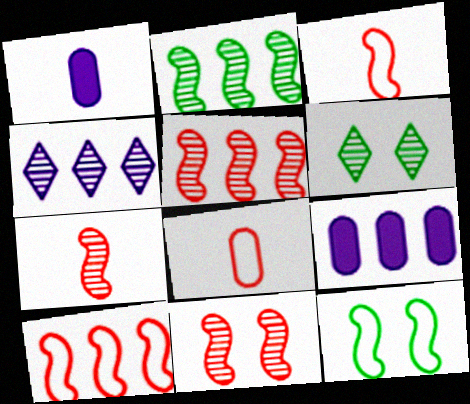[[1, 6, 10], 
[3, 6, 9], 
[5, 7, 11]]